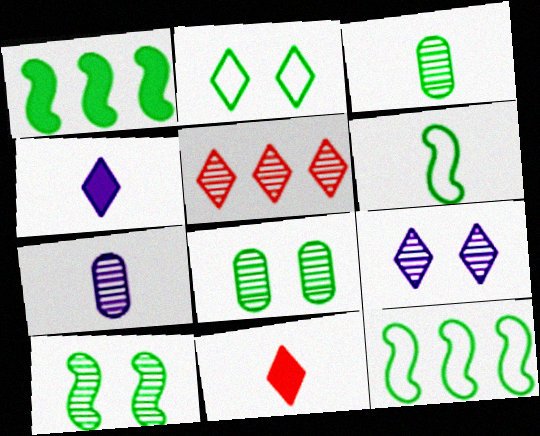[[1, 2, 3], 
[1, 6, 10], 
[2, 4, 5], 
[5, 7, 10], 
[6, 7, 11]]